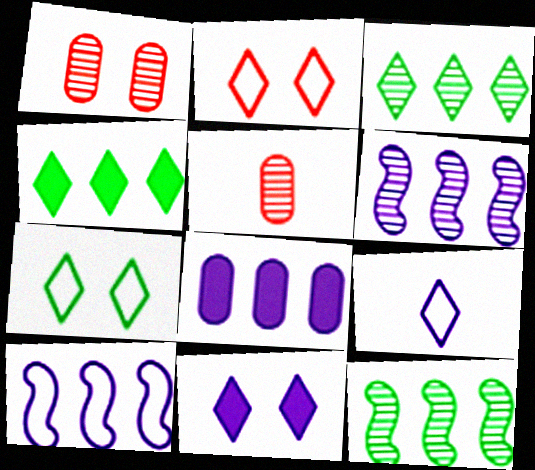[]